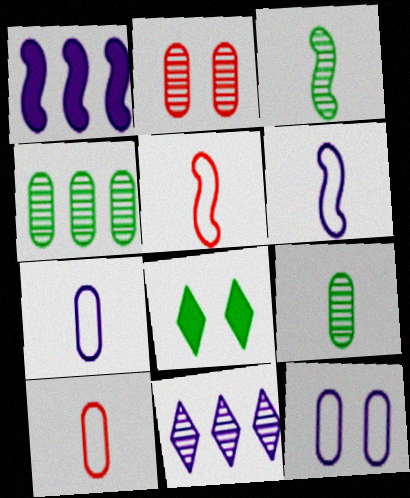[[2, 3, 11]]